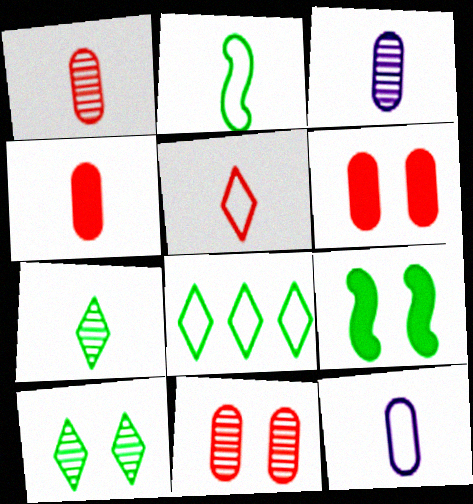[[2, 5, 12]]